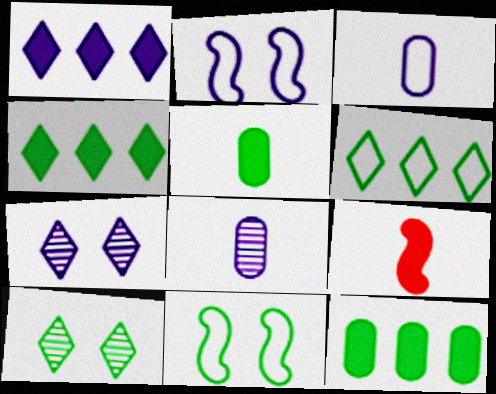[[1, 2, 8]]